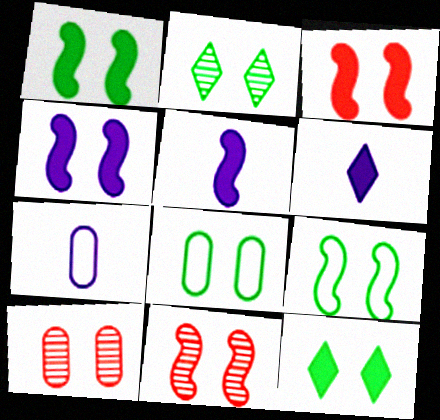[[1, 2, 8], 
[1, 3, 4], 
[4, 9, 11]]